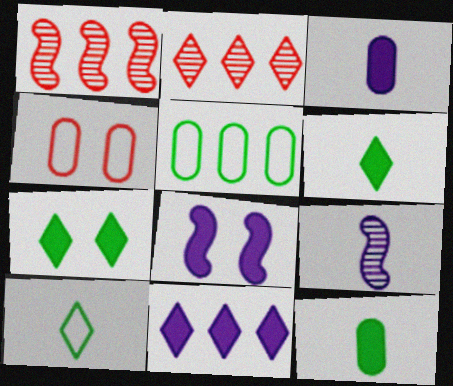[[1, 5, 11], 
[3, 8, 11]]